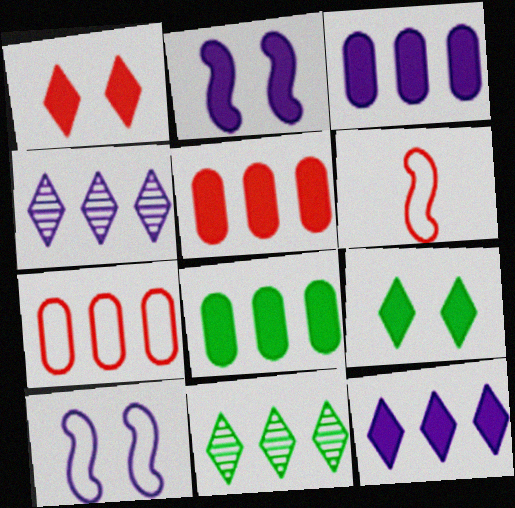[[3, 5, 8]]